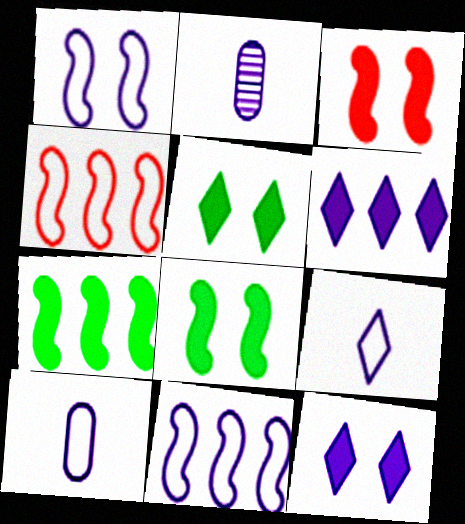[[1, 2, 6], 
[2, 4, 5], 
[2, 11, 12]]